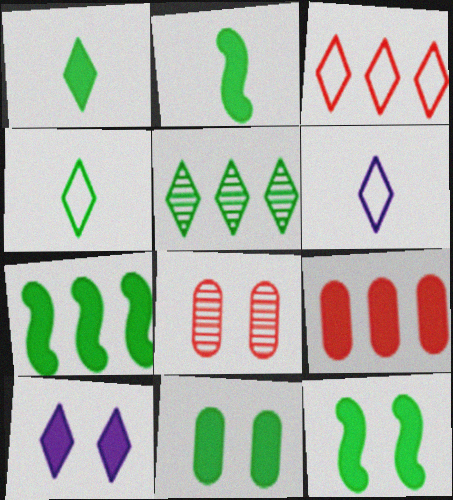[[1, 7, 11], 
[2, 7, 12], 
[2, 9, 10], 
[6, 7, 8]]